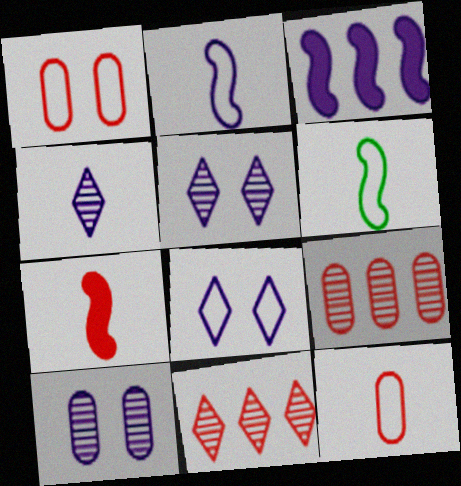[[1, 7, 11]]